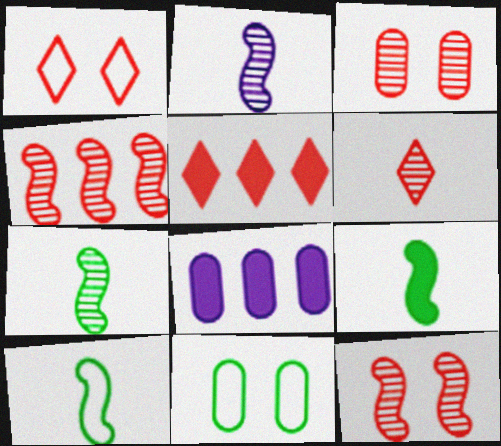[[1, 5, 6], 
[1, 7, 8], 
[2, 5, 11], 
[3, 4, 6], 
[7, 9, 10]]